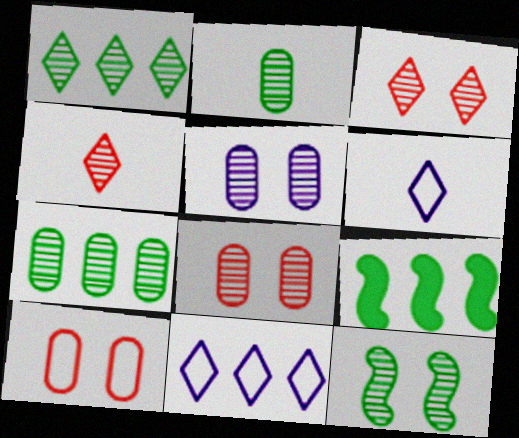[[1, 2, 12], 
[3, 5, 12], 
[6, 8, 9]]